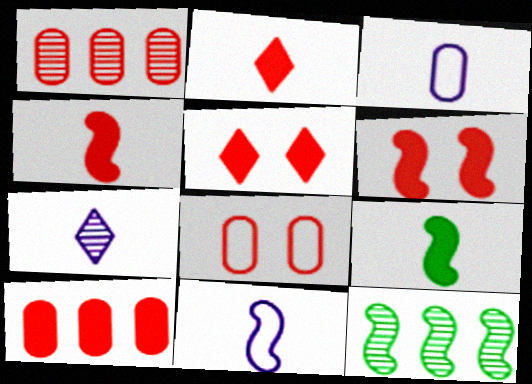[[2, 6, 10], 
[3, 5, 12], 
[4, 5, 10], 
[6, 11, 12]]